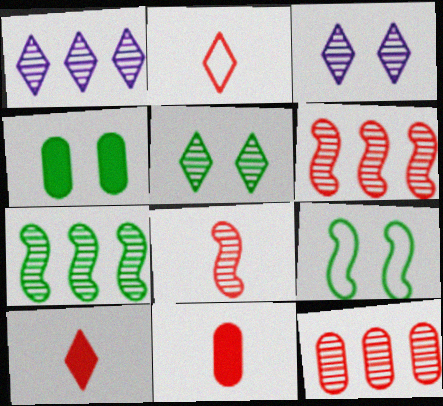[[1, 7, 12], 
[1, 9, 11], 
[2, 8, 11], 
[4, 5, 9]]